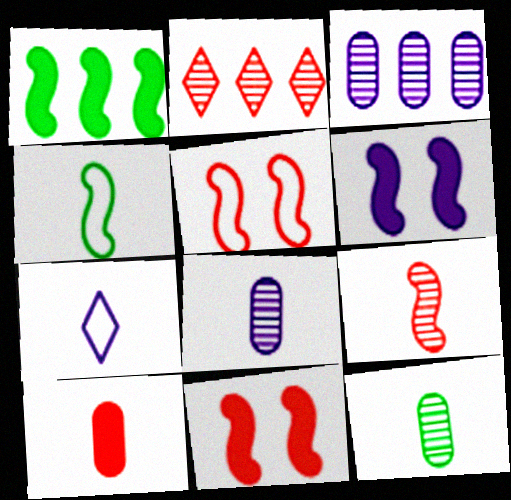[[2, 5, 10], 
[3, 6, 7]]